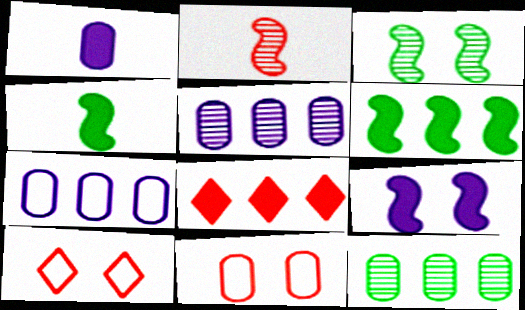[[1, 11, 12], 
[2, 8, 11], 
[4, 5, 10]]